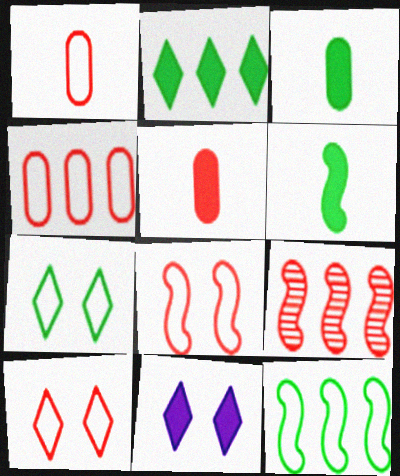[[5, 9, 10]]